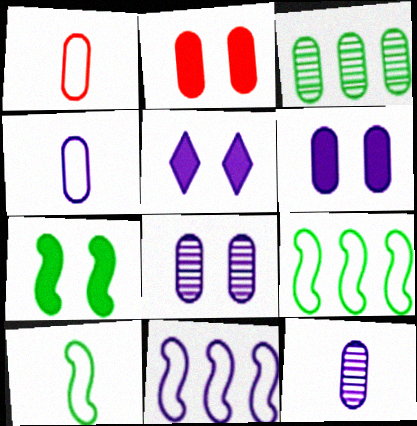[[1, 3, 6], 
[2, 3, 4], 
[2, 5, 7], 
[5, 11, 12]]